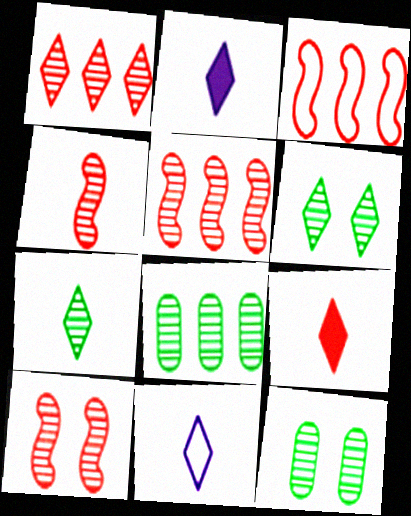[[2, 3, 12], 
[4, 5, 10], 
[7, 9, 11]]